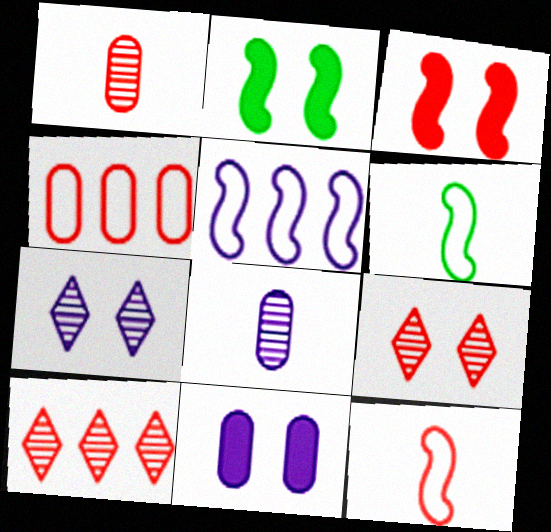[[6, 10, 11]]